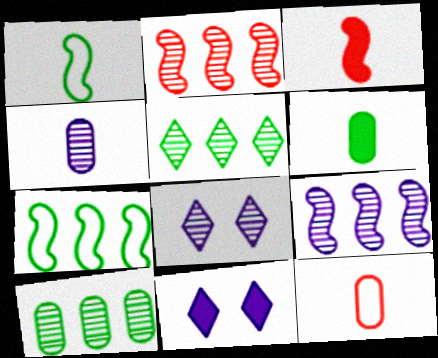[[4, 6, 12], 
[4, 8, 9]]